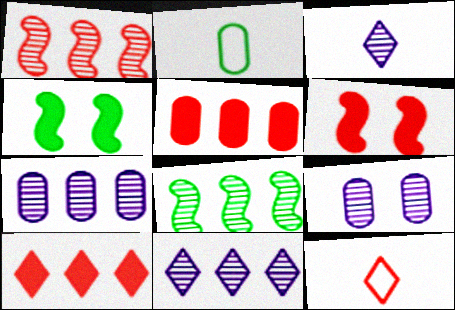[[2, 5, 9], 
[2, 6, 11], 
[4, 7, 12]]